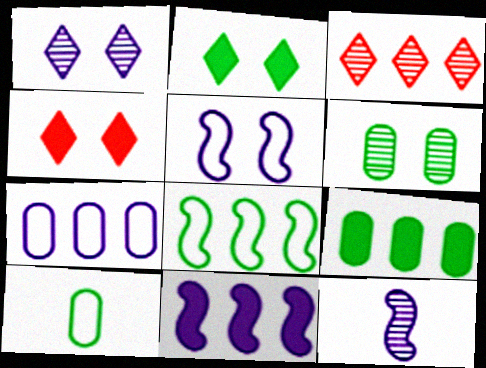[[3, 6, 12], 
[4, 5, 6], 
[5, 11, 12], 
[6, 9, 10]]